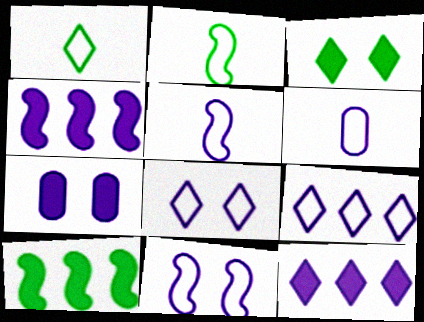[[6, 9, 11]]